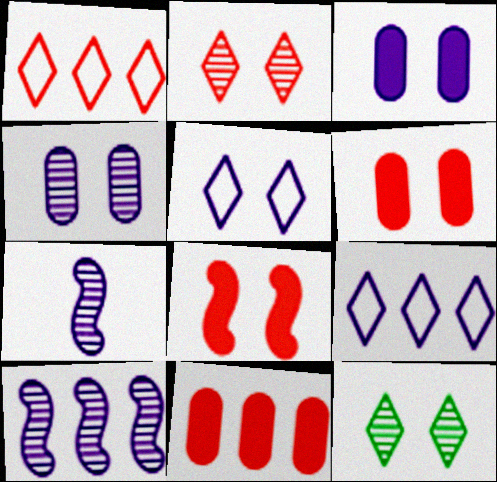[[3, 7, 9]]